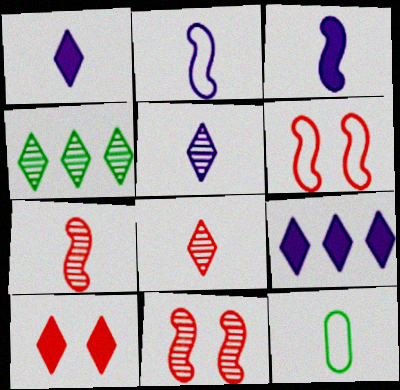[[1, 7, 12], 
[3, 8, 12], 
[9, 11, 12]]